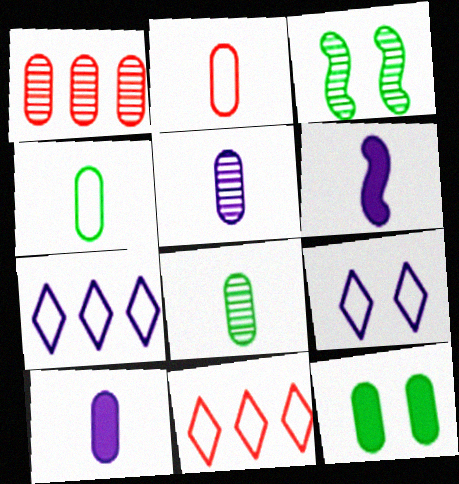[[2, 8, 10], 
[3, 10, 11]]